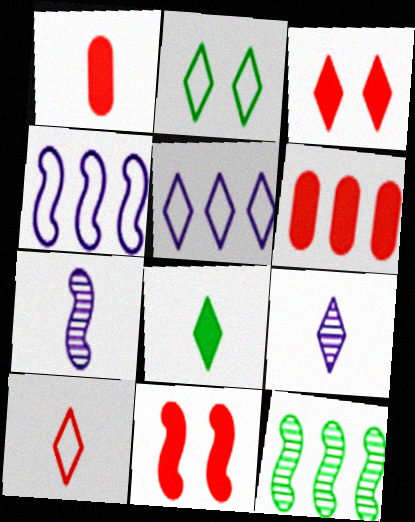[[2, 5, 10], 
[2, 6, 7], 
[5, 6, 12], 
[8, 9, 10]]